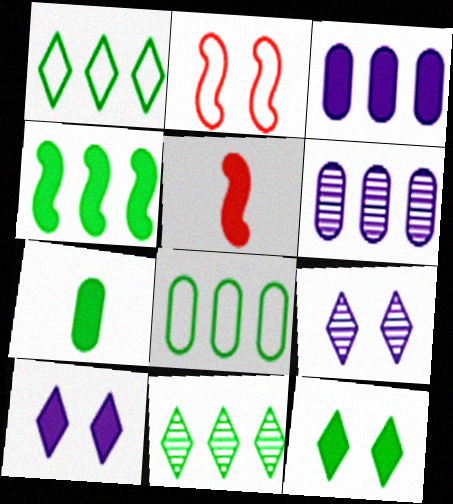[[3, 5, 12], 
[4, 7, 12], 
[4, 8, 11], 
[5, 8, 9]]